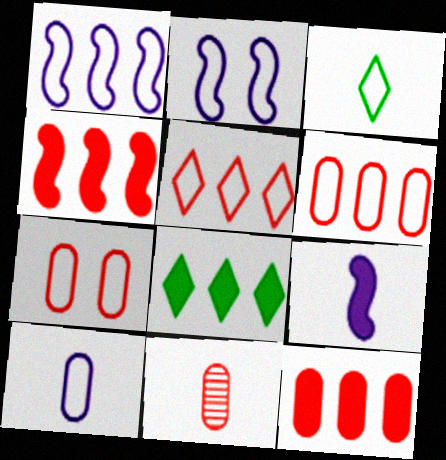[[1, 3, 7], 
[2, 3, 6], 
[2, 8, 11], 
[3, 9, 11], 
[7, 11, 12]]